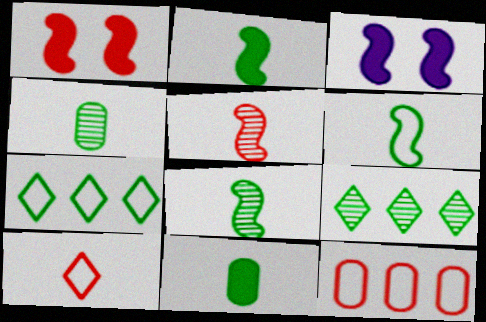[[2, 6, 8]]